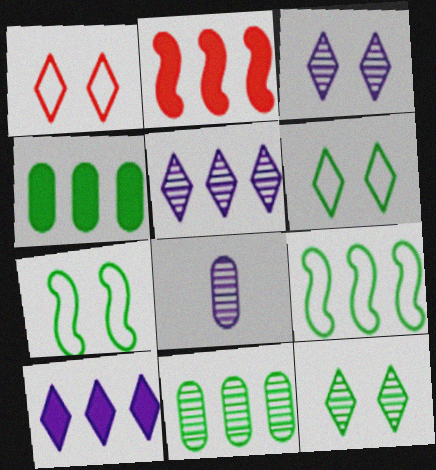[[2, 4, 10], 
[2, 6, 8]]